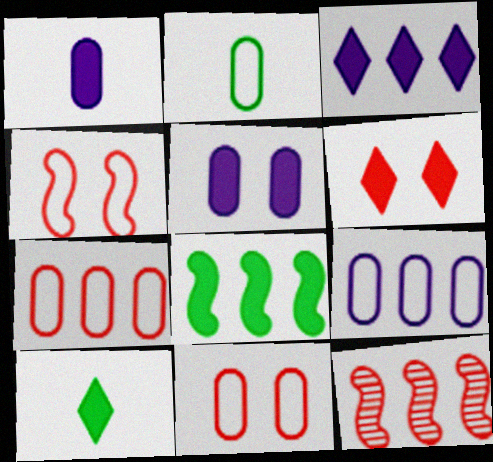[[1, 6, 8], 
[2, 9, 11], 
[3, 6, 10]]